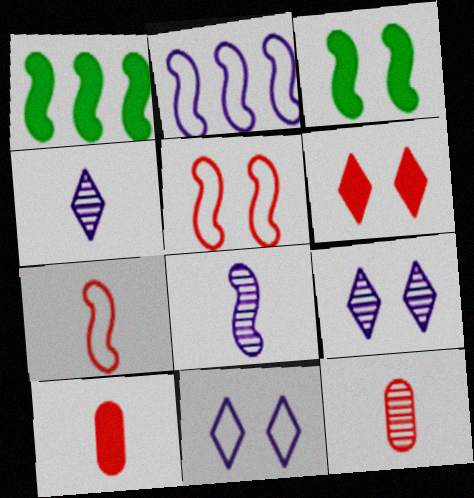[[1, 5, 8], 
[1, 11, 12]]